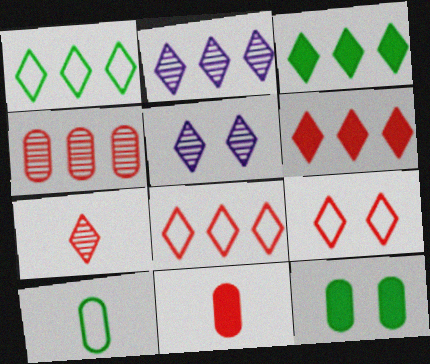[[1, 2, 6], 
[2, 3, 8], 
[6, 7, 9]]